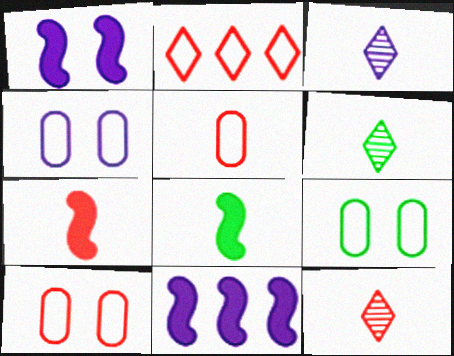[[3, 4, 11], 
[3, 5, 8], 
[3, 6, 12], 
[4, 9, 10], 
[5, 7, 12], 
[6, 10, 11], 
[9, 11, 12]]